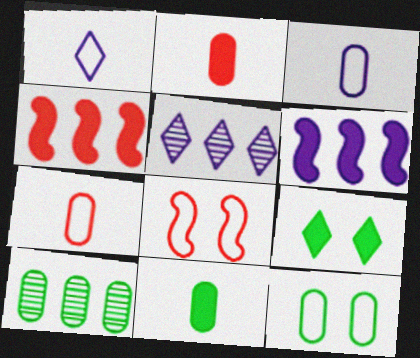[[2, 6, 9], 
[5, 8, 11], 
[10, 11, 12]]